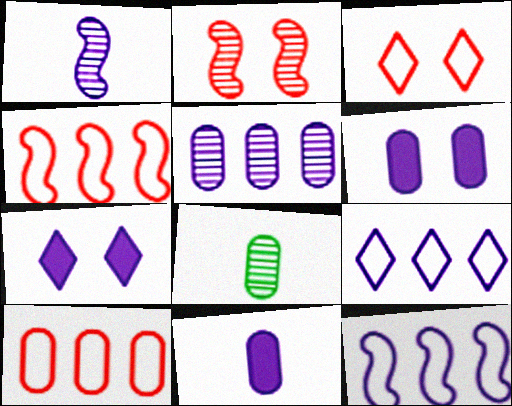[[1, 6, 9], 
[4, 7, 8], 
[6, 8, 10]]